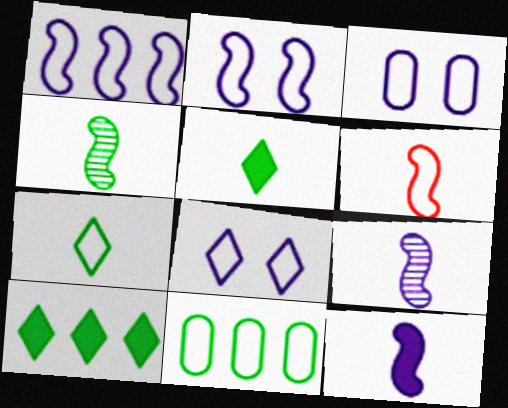[[2, 3, 8], 
[4, 6, 12], 
[6, 8, 11]]